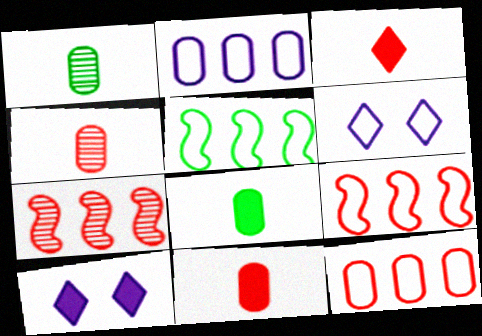[[1, 9, 10], 
[4, 5, 10], 
[6, 7, 8]]